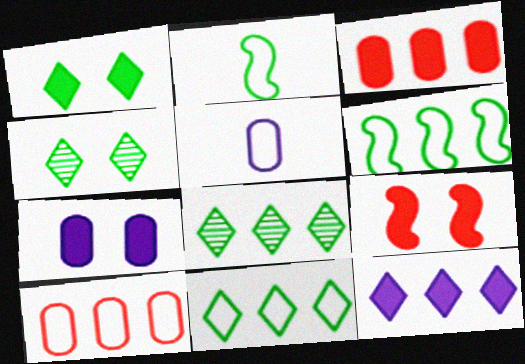[[1, 7, 9], 
[5, 8, 9]]